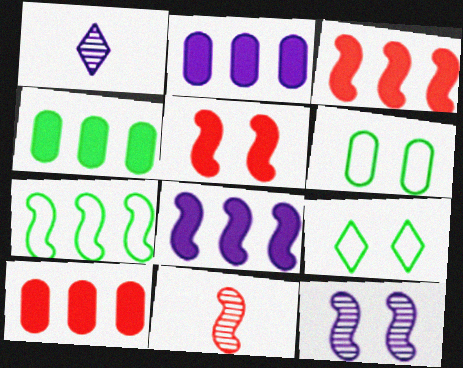[[1, 3, 6], 
[2, 4, 10], 
[2, 9, 11]]